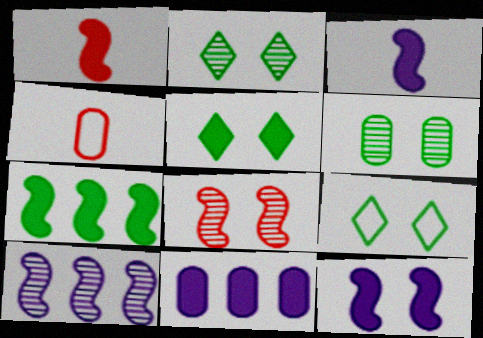[[1, 5, 11], 
[1, 7, 12], 
[2, 5, 9], 
[4, 5, 10], 
[4, 6, 11]]